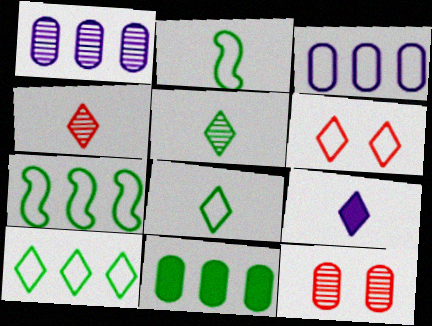[[2, 3, 6], 
[4, 8, 9], 
[7, 9, 12]]